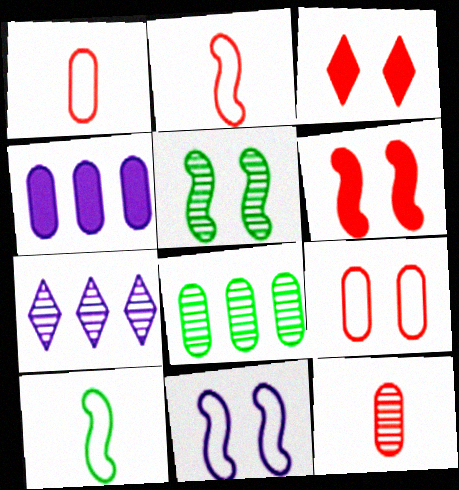[[5, 6, 11], 
[5, 7, 12]]